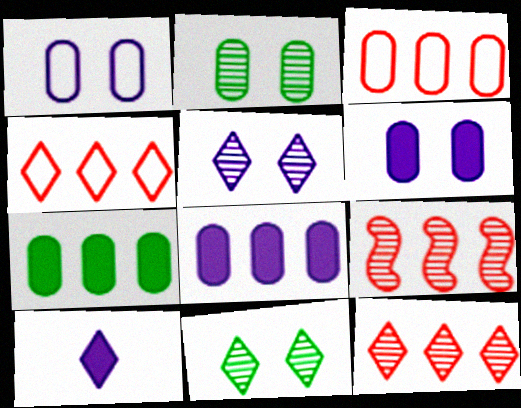[[4, 10, 11]]